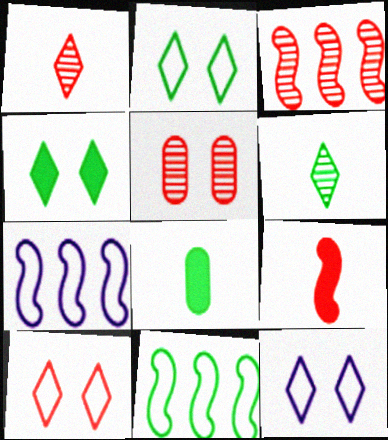[[1, 3, 5], 
[2, 10, 12], 
[3, 8, 12]]